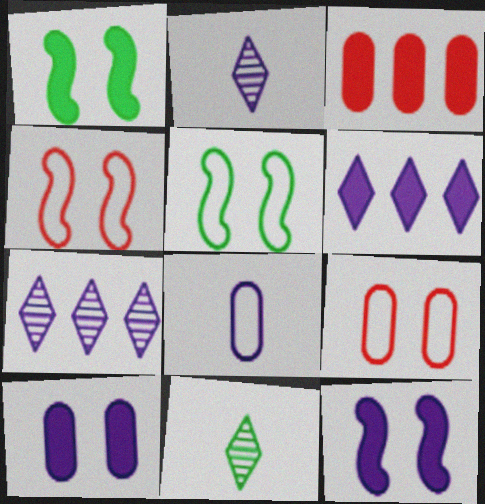[[2, 3, 5], 
[7, 8, 12]]